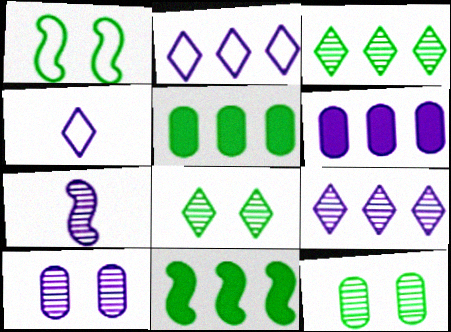[[7, 9, 10]]